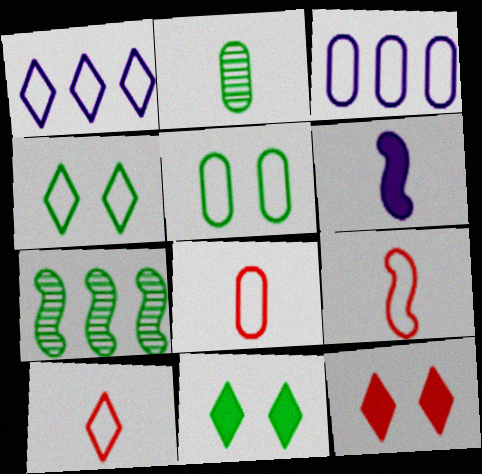[[1, 4, 10], 
[1, 5, 9], 
[2, 6, 10], 
[3, 4, 9], 
[3, 5, 8], 
[8, 9, 10]]